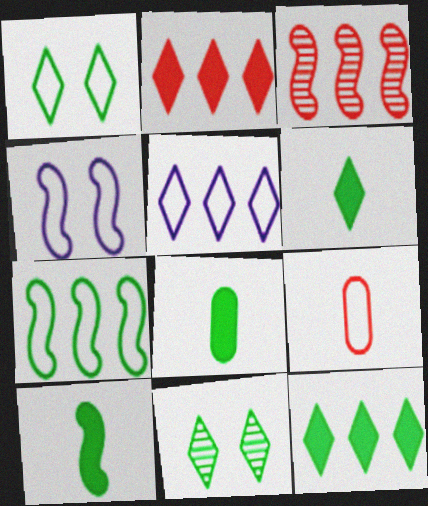[[3, 4, 10], 
[6, 8, 10], 
[7, 8, 11]]